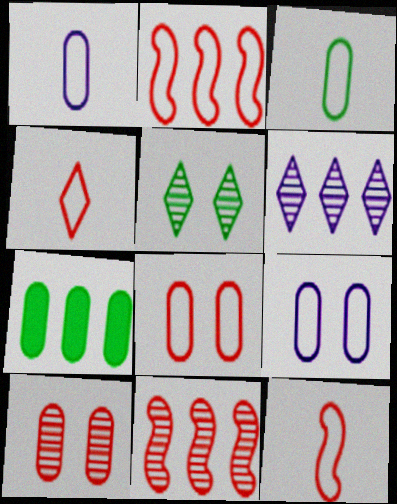[[1, 7, 10], 
[2, 4, 8], 
[2, 6, 7]]